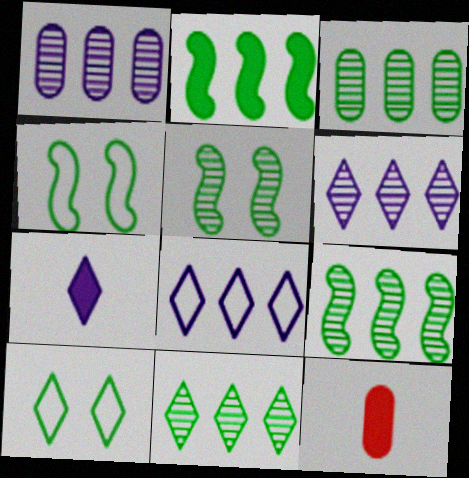[[3, 9, 11], 
[4, 6, 12], 
[5, 8, 12]]